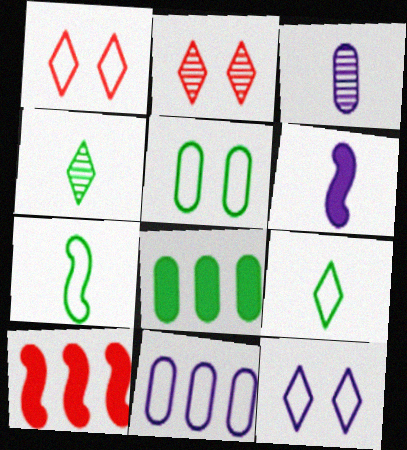[[1, 7, 11]]